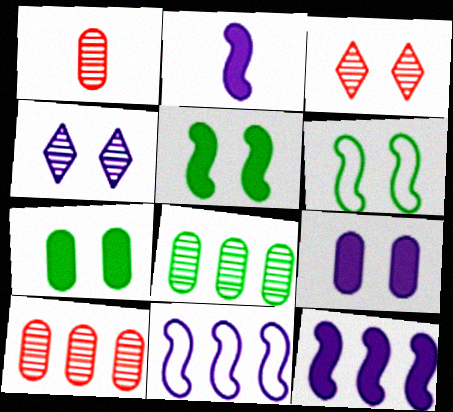[[3, 6, 9]]